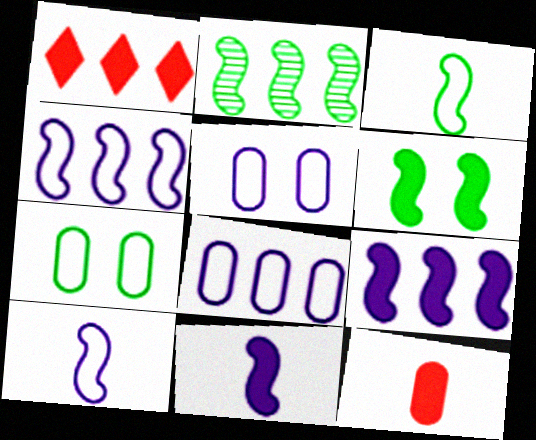[[1, 2, 8], 
[2, 3, 6]]